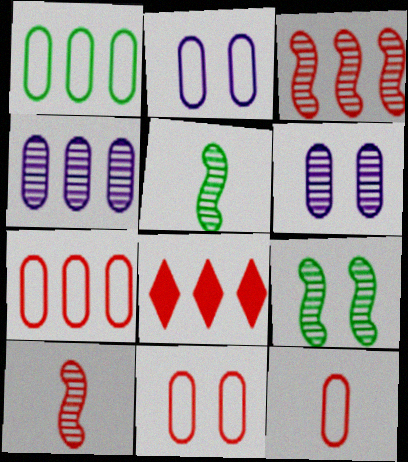[[1, 2, 12], 
[2, 5, 8], 
[3, 7, 8], 
[7, 11, 12], 
[8, 10, 11]]